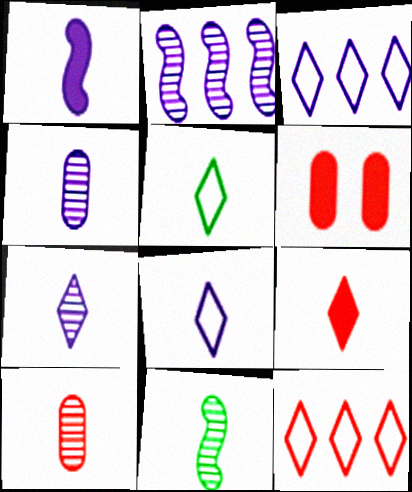[[1, 4, 8], 
[1, 5, 10], 
[2, 5, 6], 
[3, 6, 11], 
[5, 7, 9], 
[7, 10, 11]]